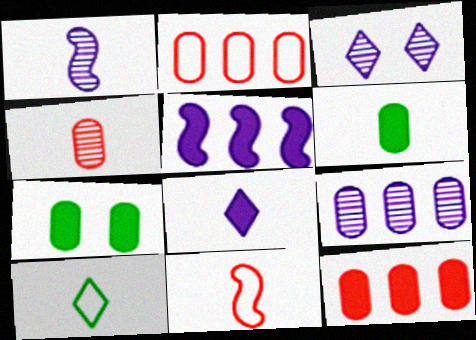[[1, 3, 9]]